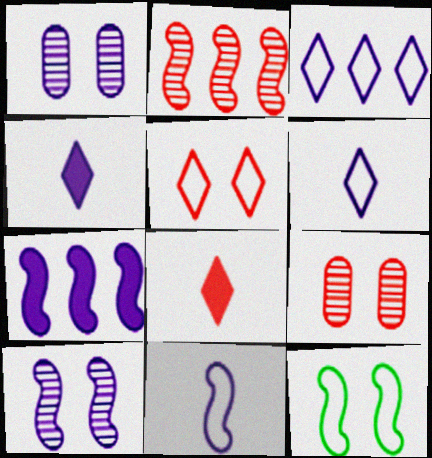[[1, 6, 7], 
[7, 10, 11]]